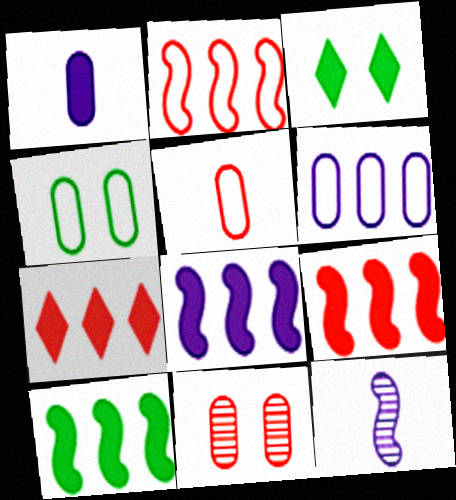[[1, 3, 9], 
[4, 5, 6], 
[4, 7, 12], 
[8, 9, 10]]